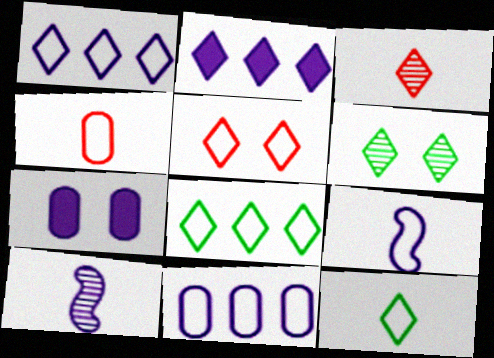[[1, 5, 12], 
[1, 7, 10], 
[4, 9, 12]]